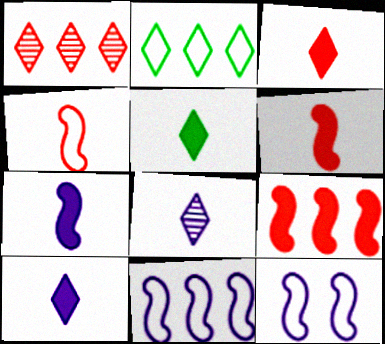[[3, 5, 10]]